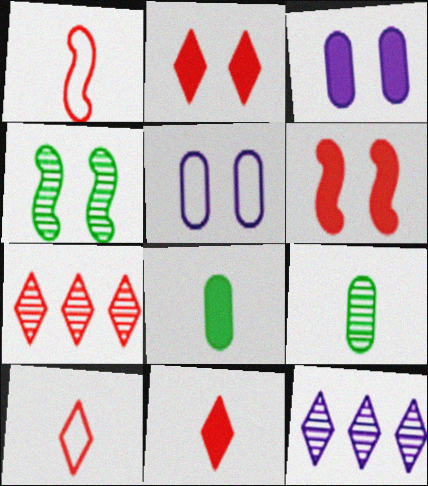[[2, 4, 5], 
[2, 7, 10]]